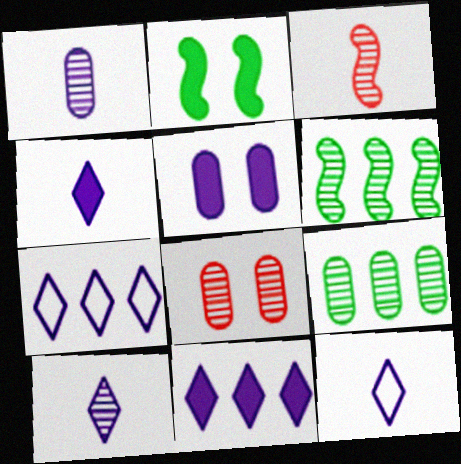[[1, 8, 9], 
[4, 10, 12], 
[6, 8, 10]]